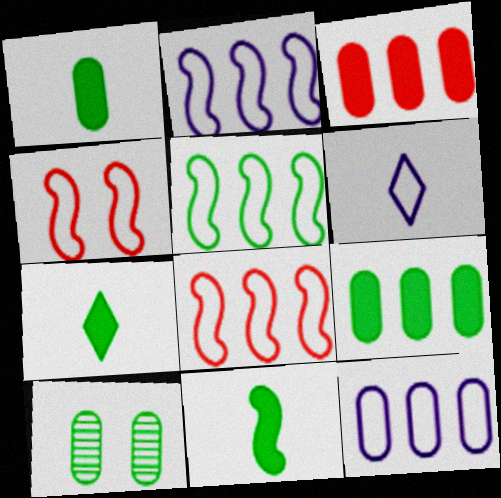[[1, 7, 11], 
[2, 5, 8], 
[5, 7, 10]]